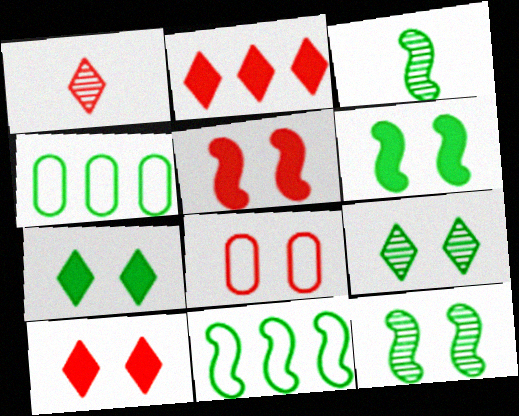[[3, 4, 7], 
[3, 6, 11]]